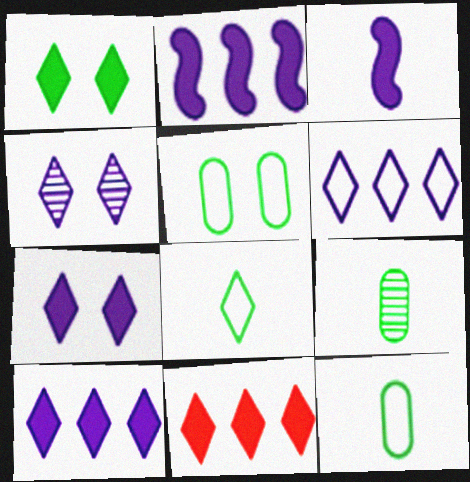[[4, 8, 11]]